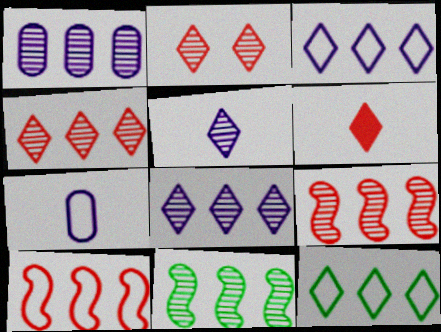[[1, 4, 11]]